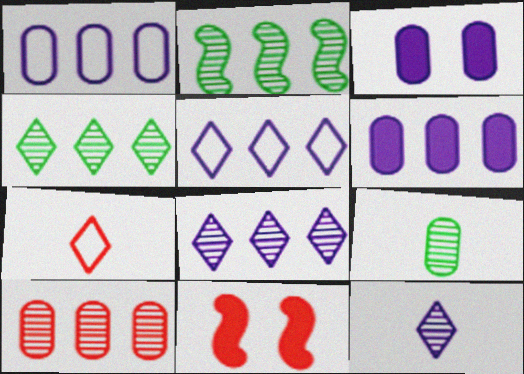[[2, 3, 7], 
[2, 8, 10], 
[5, 9, 11], 
[7, 10, 11]]